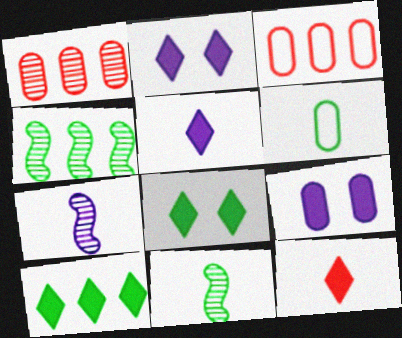[[1, 6, 9], 
[2, 3, 11], 
[2, 10, 12], 
[3, 7, 8], 
[4, 6, 8], 
[6, 7, 12]]